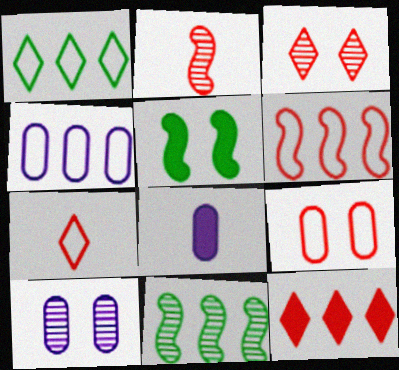[[1, 4, 6], 
[2, 9, 12], 
[3, 7, 12], 
[4, 8, 10], 
[4, 11, 12], 
[5, 8, 12], 
[6, 7, 9]]